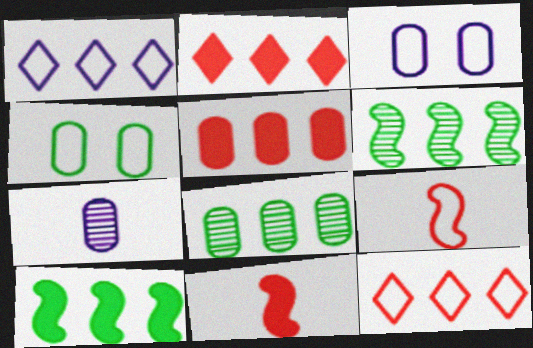[[1, 4, 9], 
[1, 5, 6], 
[4, 5, 7]]